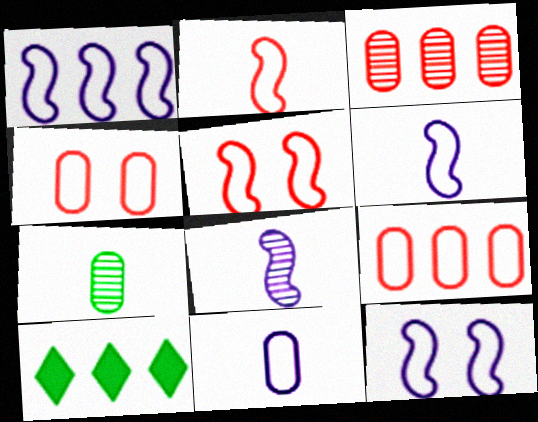[[1, 3, 10], 
[1, 6, 12], 
[4, 8, 10]]